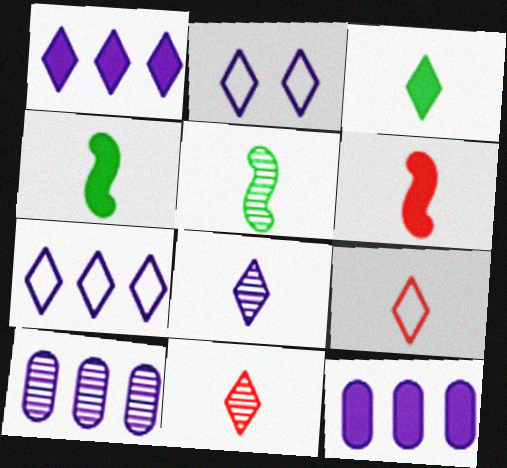[[1, 2, 8], 
[3, 8, 9]]